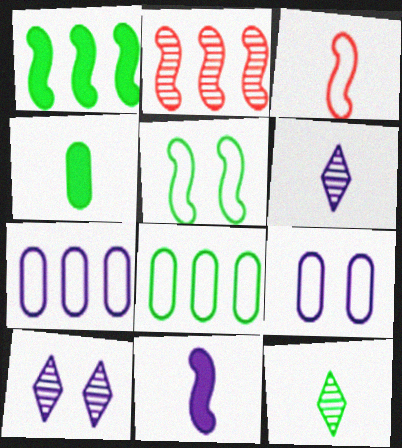[[2, 5, 11], 
[3, 4, 6], 
[7, 10, 11]]